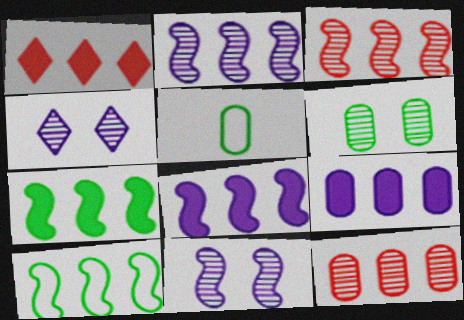[[1, 5, 11], 
[1, 7, 9], 
[3, 8, 10]]